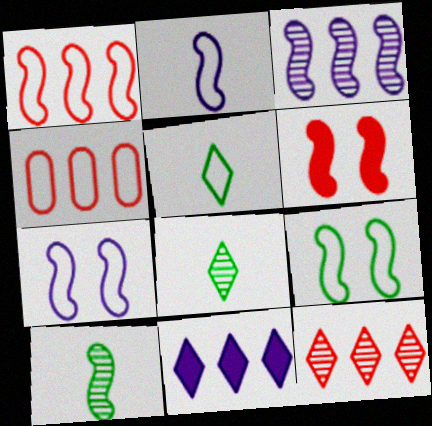[[1, 2, 9], 
[4, 5, 7]]